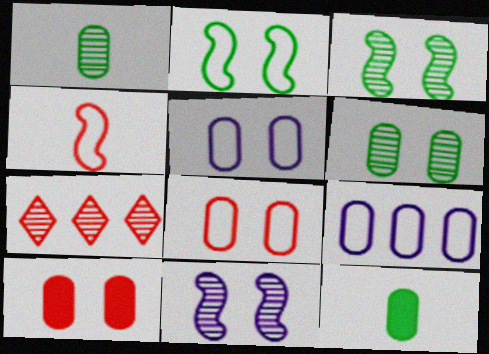[[1, 7, 11], 
[1, 9, 10], 
[4, 7, 10], 
[5, 6, 10]]